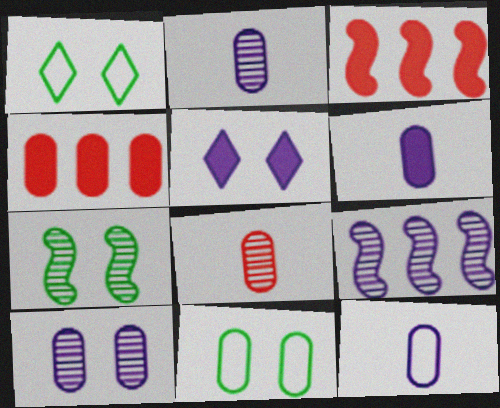[[1, 2, 3], 
[2, 4, 11], 
[2, 6, 12], 
[5, 9, 12]]